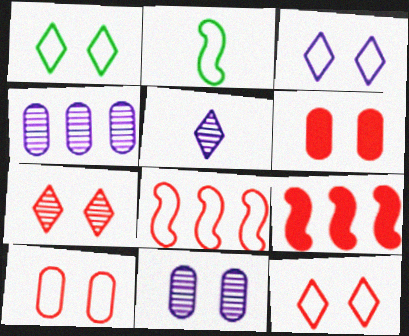[[1, 3, 12]]